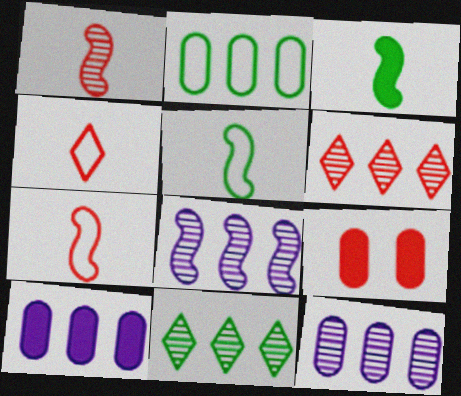[[6, 7, 9]]